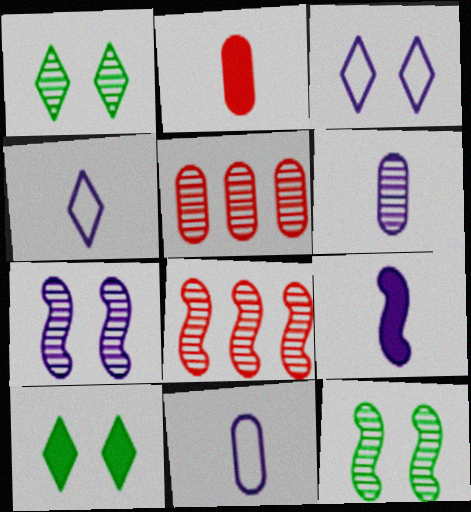[[1, 6, 8], 
[4, 6, 9], 
[8, 10, 11]]